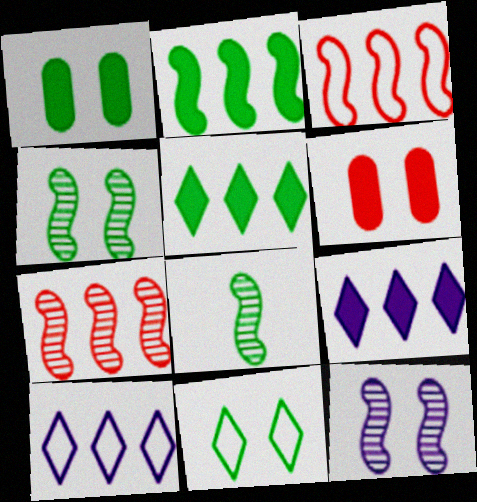[[1, 4, 11], 
[6, 8, 10], 
[6, 11, 12], 
[7, 8, 12]]